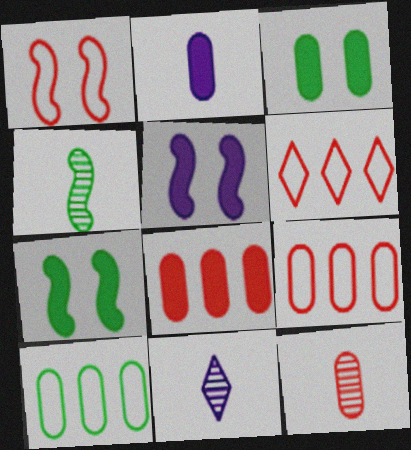[[2, 3, 8], 
[4, 11, 12], 
[7, 9, 11]]